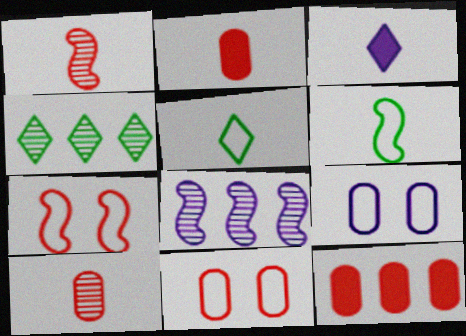[[3, 6, 10], 
[3, 8, 9], 
[10, 11, 12]]